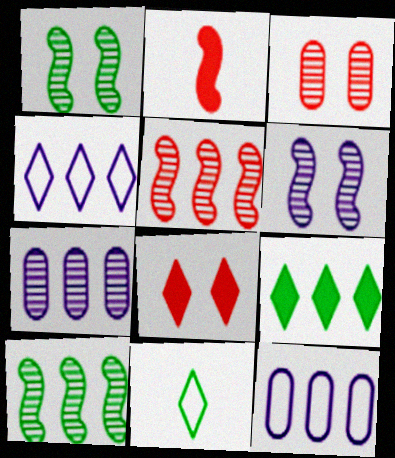[[5, 9, 12]]